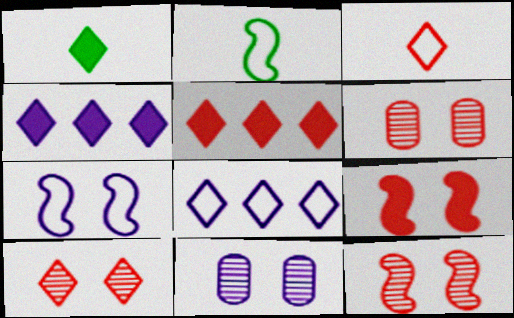[[1, 8, 10], 
[2, 4, 6], 
[2, 5, 11], 
[3, 5, 10], 
[6, 10, 12]]